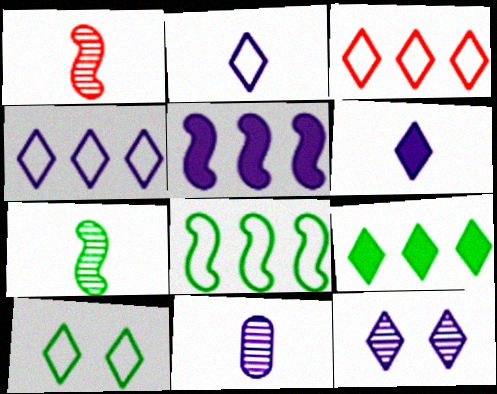[[2, 3, 10], 
[4, 6, 12]]